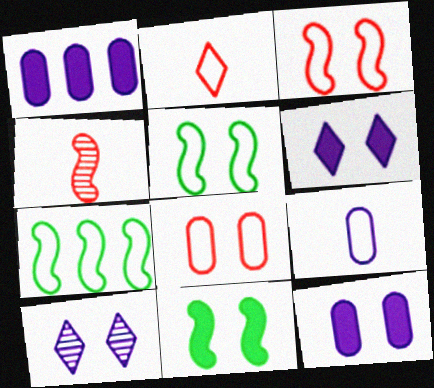[[8, 10, 11]]